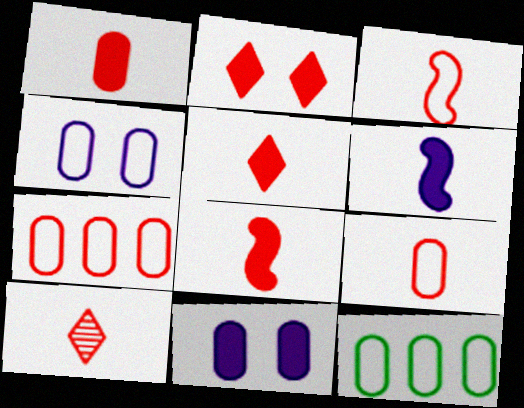[[1, 3, 10], 
[1, 5, 8], 
[4, 9, 12], 
[8, 9, 10]]